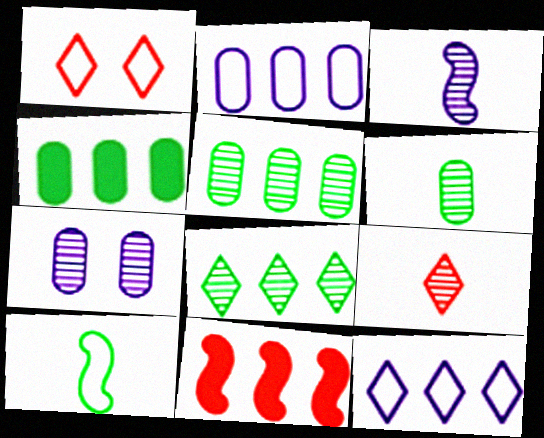[[1, 2, 10], 
[1, 3, 4], 
[2, 8, 11], 
[3, 6, 9], 
[5, 11, 12]]